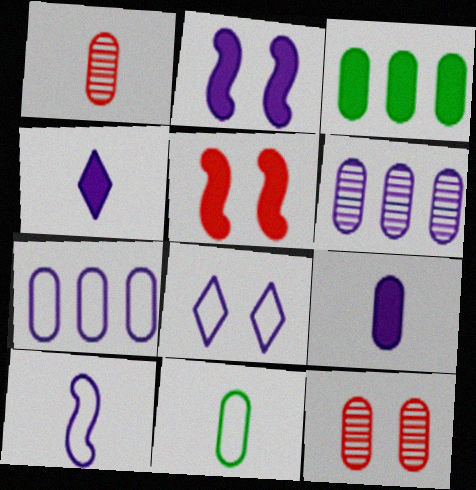[[1, 9, 11], 
[3, 4, 5], 
[7, 8, 10]]